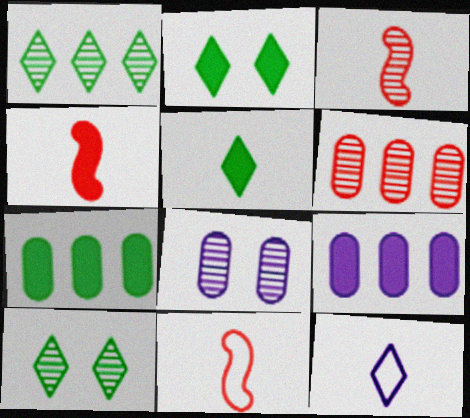[[1, 3, 8], 
[2, 4, 9], 
[3, 4, 11], 
[9, 10, 11]]